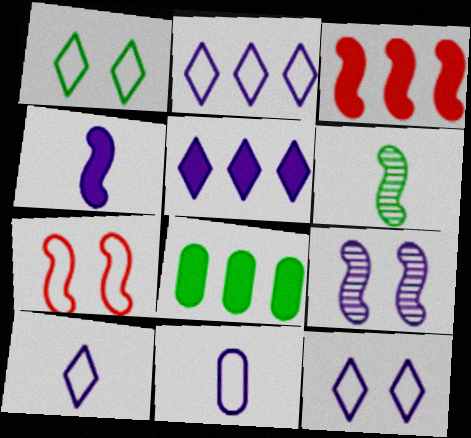[[1, 6, 8], 
[2, 10, 12], 
[3, 5, 8], 
[5, 9, 11]]